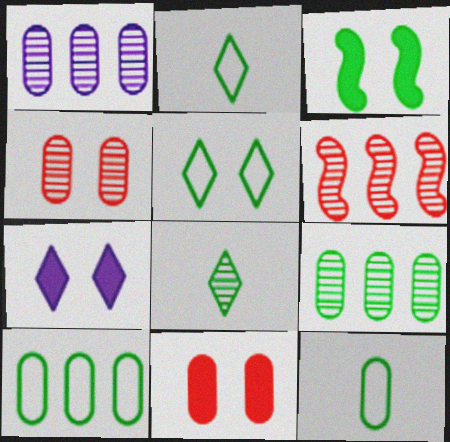[[1, 11, 12], 
[2, 3, 9], 
[3, 7, 11], 
[3, 8, 10], 
[6, 7, 12]]